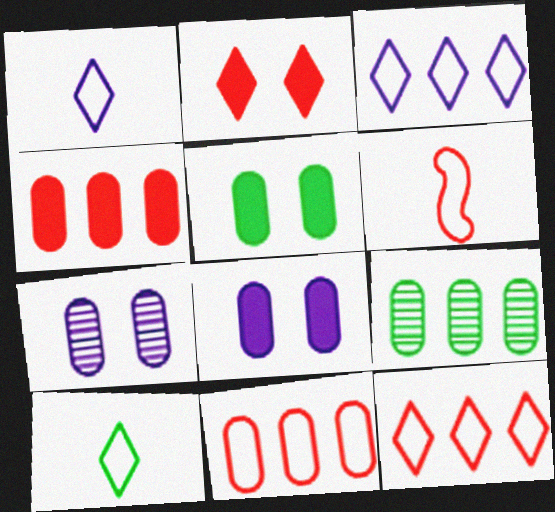[]